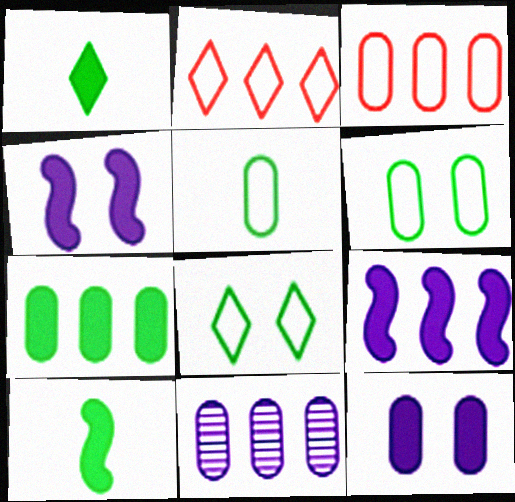[[3, 7, 11]]